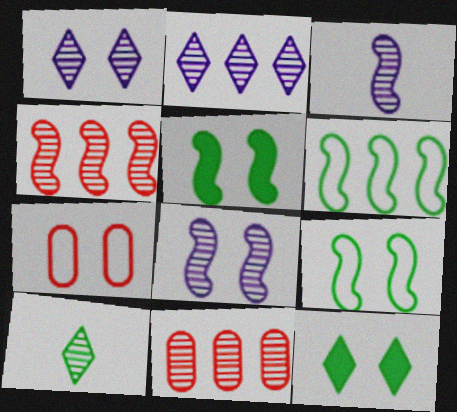[[1, 5, 7], 
[7, 8, 12], 
[8, 10, 11]]